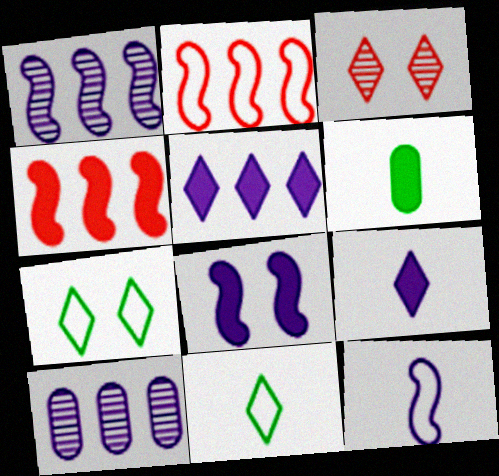[[1, 8, 12], 
[3, 5, 11]]